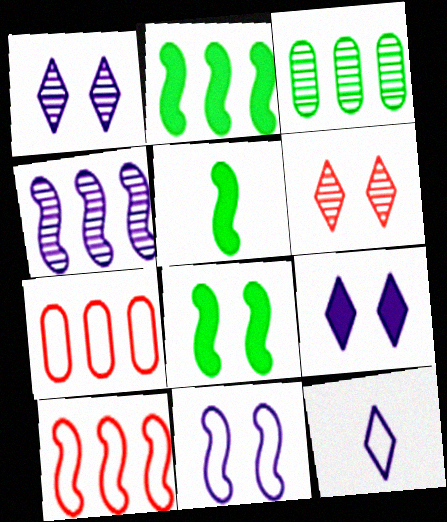[[1, 5, 7], 
[2, 4, 10], 
[2, 5, 8]]